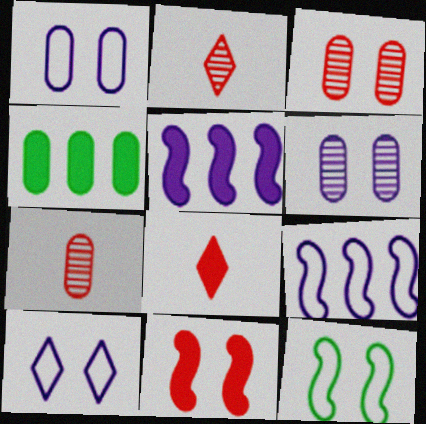[[1, 4, 7]]